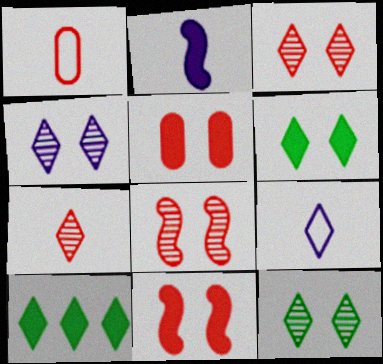[[2, 5, 10], 
[3, 4, 12], 
[3, 9, 10]]